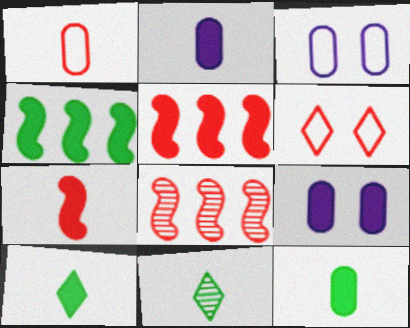[[2, 7, 10], 
[3, 5, 11], 
[3, 8, 10], 
[5, 9, 10]]